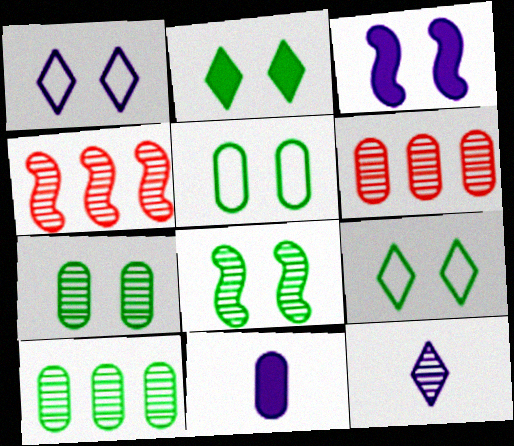[[2, 5, 8], 
[4, 7, 12], 
[4, 9, 11], 
[5, 6, 11], 
[6, 8, 12]]